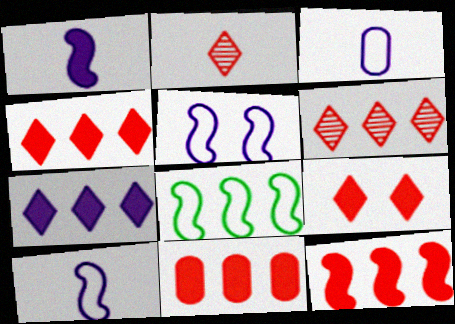[[4, 11, 12]]